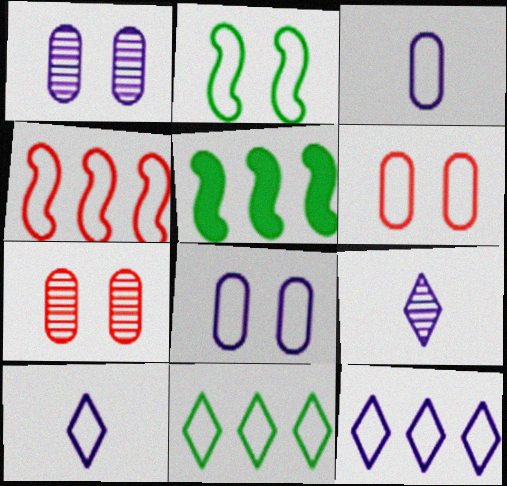[[5, 6, 9], 
[5, 7, 10]]